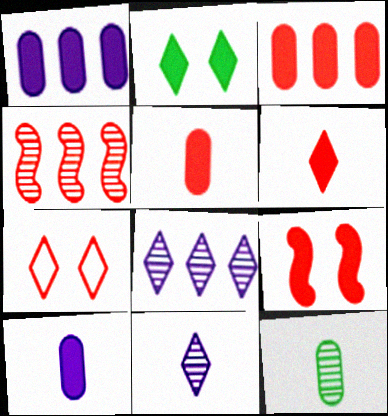[[3, 6, 9], 
[4, 5, 7]]